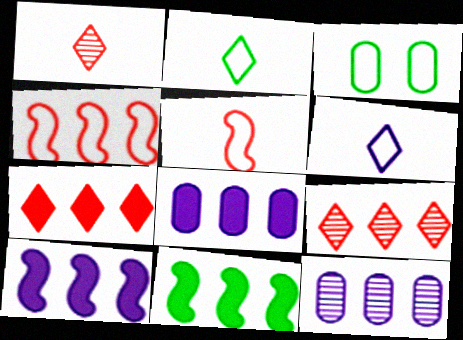[[1, 3, 10], 
[3, 4, 6], 
[7, 8, 11]]